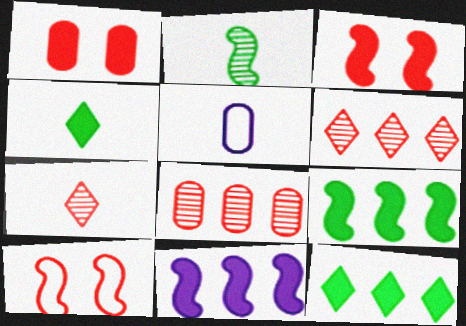[[1, 4, 11], 
[2, 10, 11]]